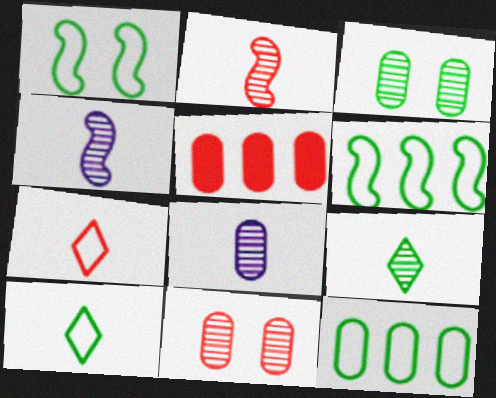[[1, 10, 12], 
[2, 8, 9]]